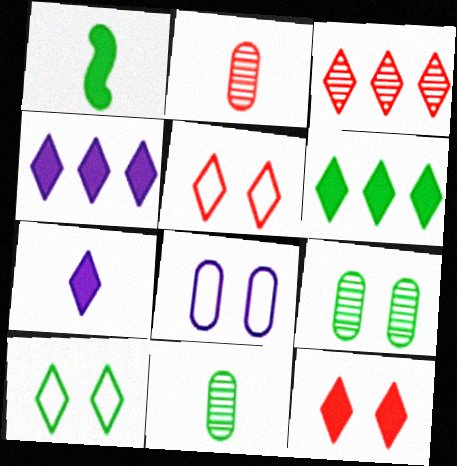[[1, 3, 8], 
[3, 7, 10], 
[6, 7, 12]]